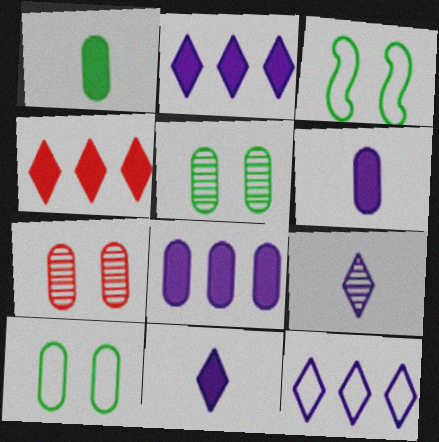[]